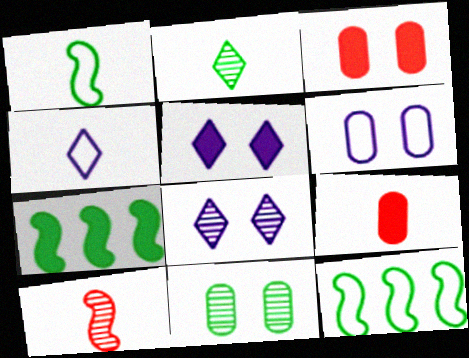[[3, 6, 11], 
[5, 7, 9], 
[8, 9, 12]]